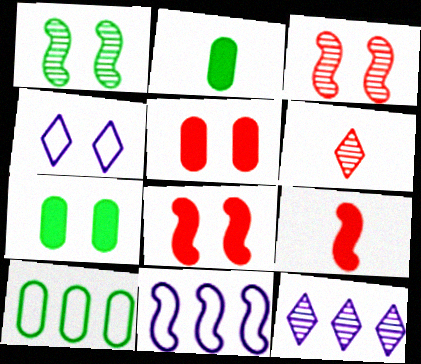[[1, 4, 5], 
[1, 9, 11], 
[3, 4, 7], 
[6, 7, 11]]